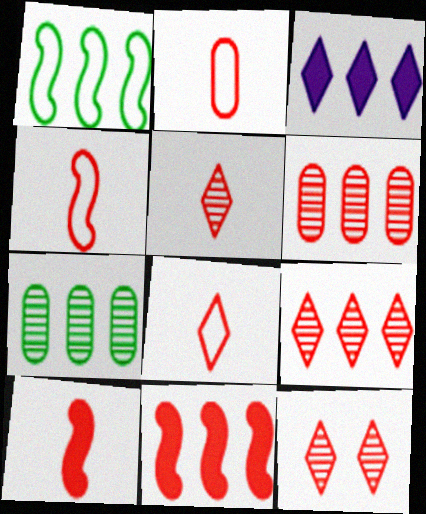[[1, 3, 6], 
[2, 4, 8], 
[2, 5, 10], 
[2, 11, 12], 
[5, 9, 12]]